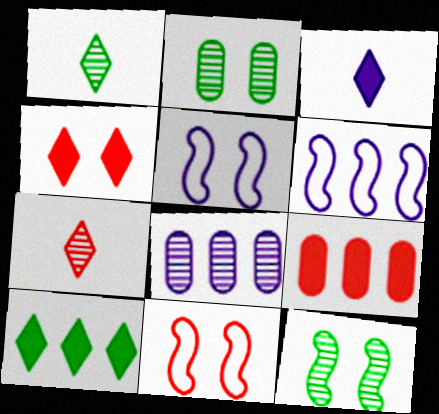[[1, 5, 9], 
[2, 4, 5], 
[3, 4, 10], 
[3, 5, 8], 
[7, 8, 12], 
[7, 9, 11]]